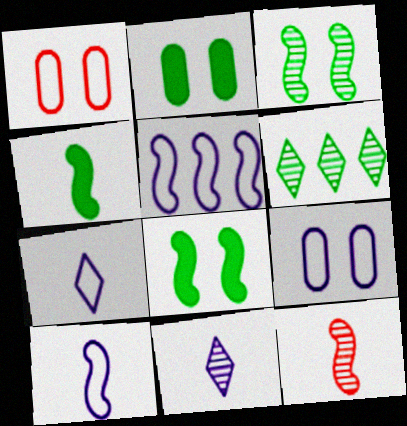[[4, 10, 12], 
[5, 7, 9], 
[5, 8, 12]]